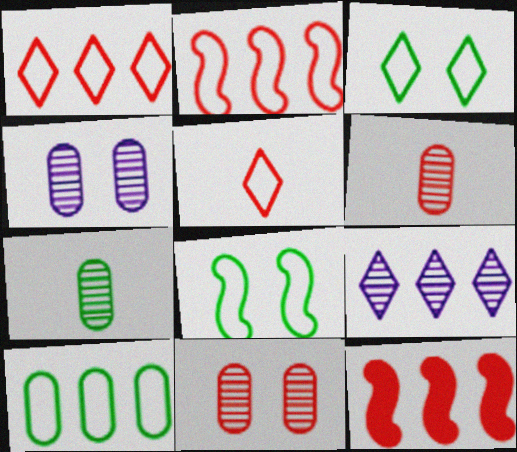[[5, 11, 12], 
[9, 10, 12]]